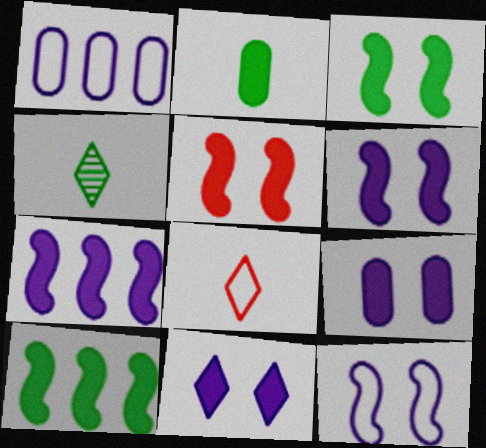[[1, 4, 5], 
[3, 5, 6], 
[6, 9, 11]]